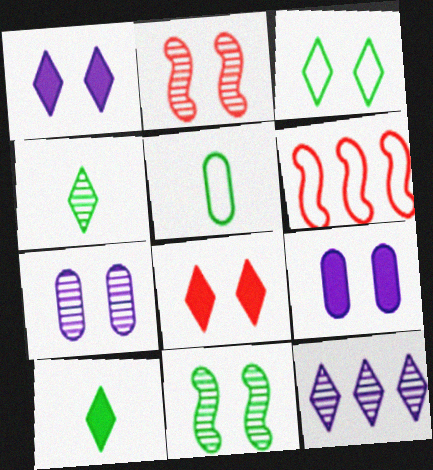[[2, 3, 9], 
[4, 6, 9], 
[6, 7, 10]]